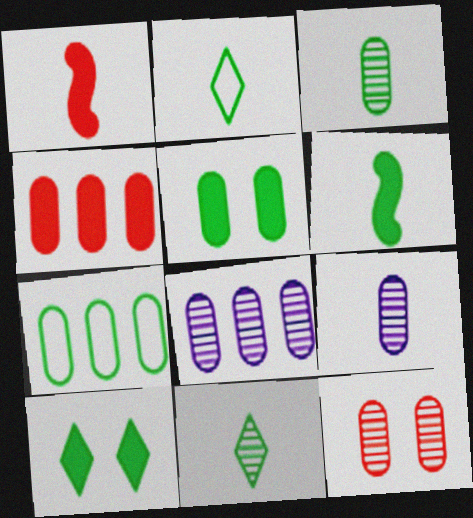[[1, 2, 9], 
[2, 3, 6], 
[3, 5, 7], 
[3, 8, 12], 
[4, 7, 8]]